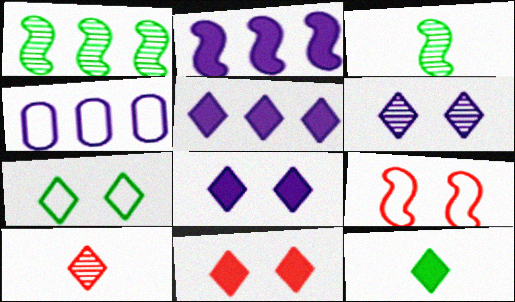[[2, 3, 9], 
[3, 4, 11], 
[5, 7, 10], 
[5, 11, 12], 
[6, 7, 11]]